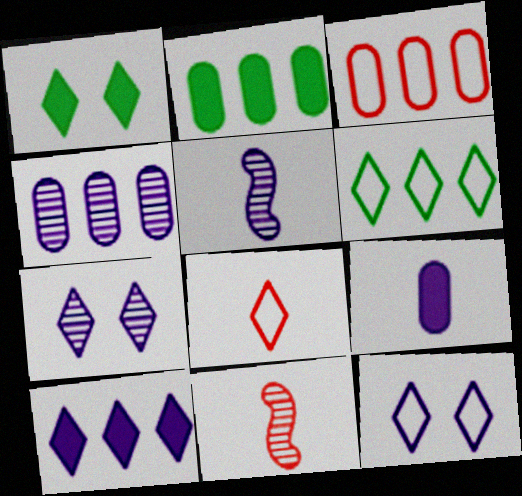[[1, 3, 5], 
[2, 3, 4], 
[2, 11, 12], 
[4, 5, 7], 
[6, 8, 12]]